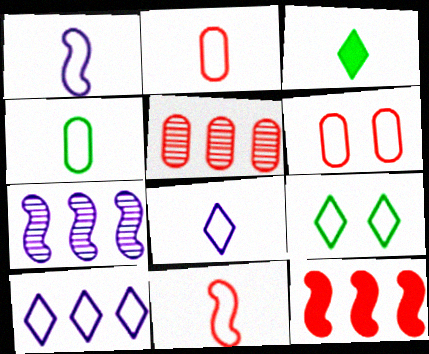[[3, 6, 7], 
[4, 8, 11]]